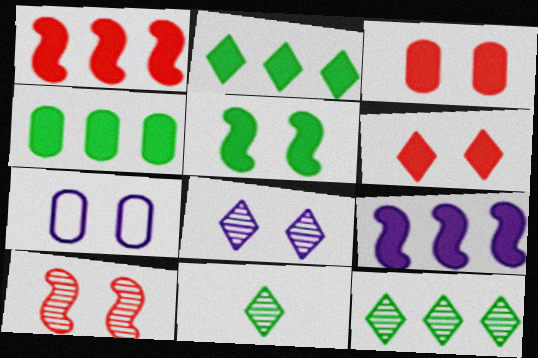[[1, 7, 11]]